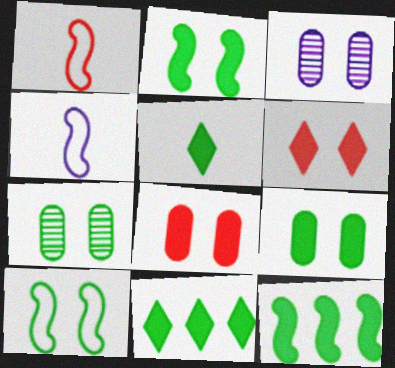[[1, 3, 11], 
[3, 6, 10], 
[5, 9, 12]]